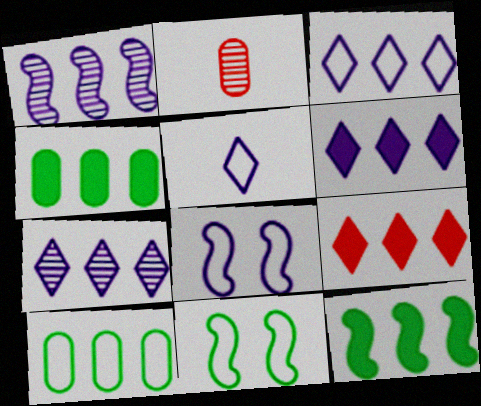[[1, 9, 10], 
[2, 6, 11], 
[3, 6, 7]]